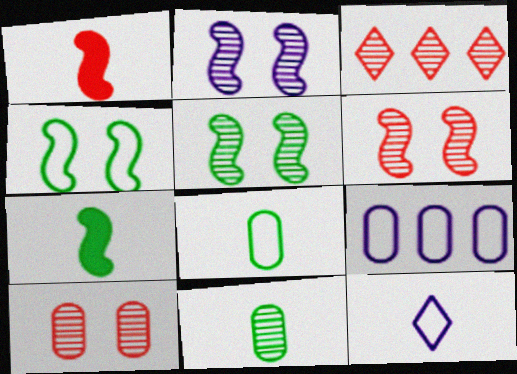[[1, 11, 12], 
[2, 3, 11], 
[2, 5, 6]]